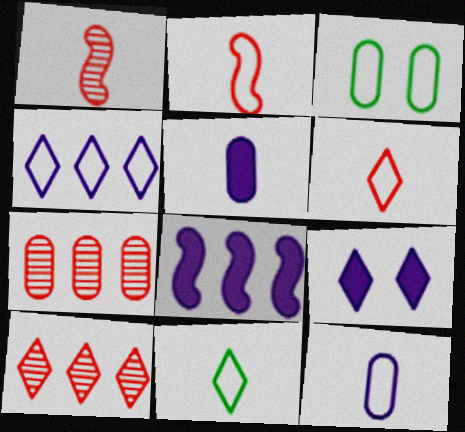[[1, 5, 11], 
[2, 3, 4], 
[2, 11, 12], 
[3, 5, 7], 
[5, 8, 9], 
[9, 10, 11]]